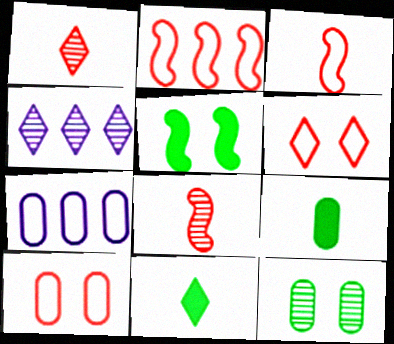[[1, 5, 7], 
[4, 6, 11], 
[4, 8, 12]]